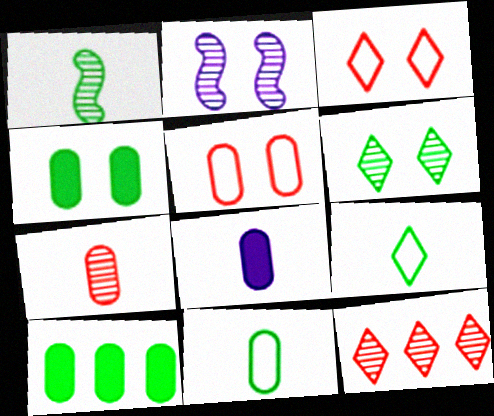[[2, 3, 4], 
[7, 8, 11]]